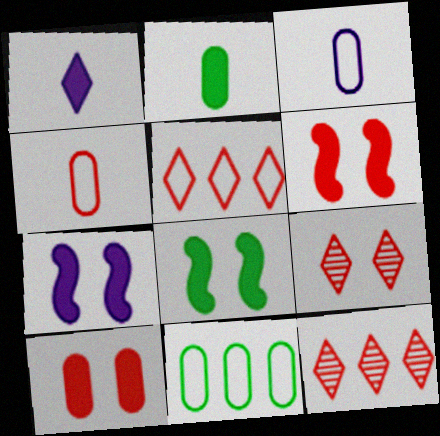[[3, 8, 12], 
[4, 6, 12], 
[6, 7, 8]]